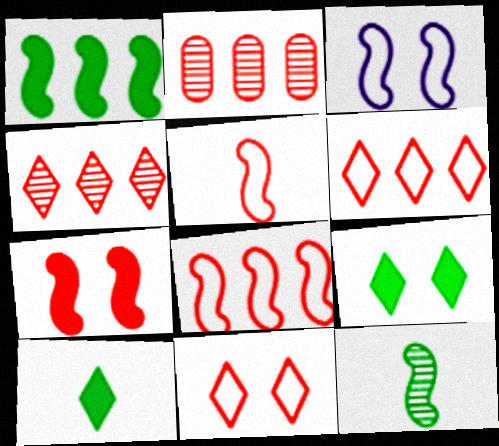[[2, 3, 10]]